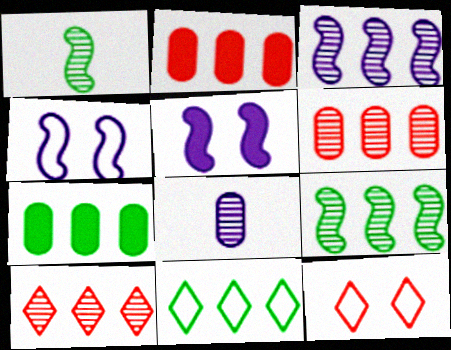[[2, 3, 11], 
[7, 9, 11]]